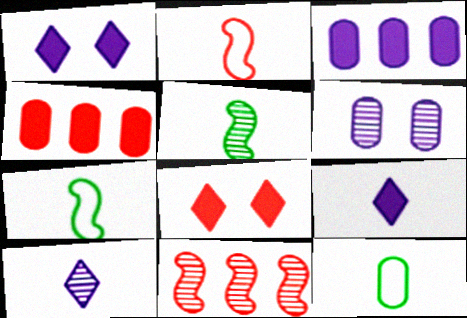[[1, 11, 12], 
[4, 6, 12]]